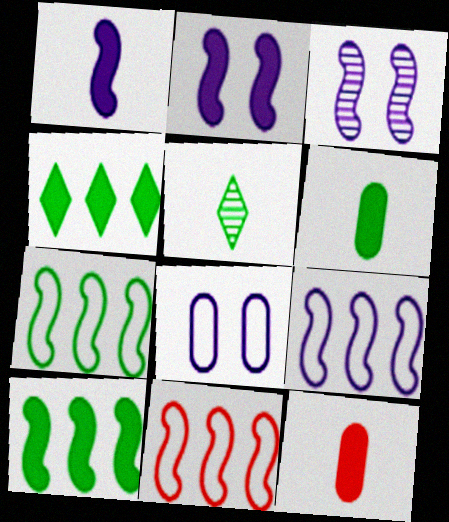[[1, 3, 9], 
[2, 4, 12], 
[7, 9, 11]]